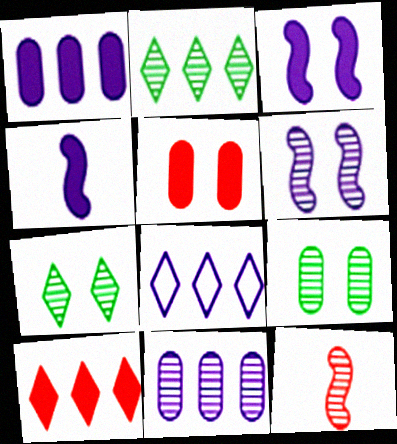[[2, 8, 10], 
[7, 11, 12]]